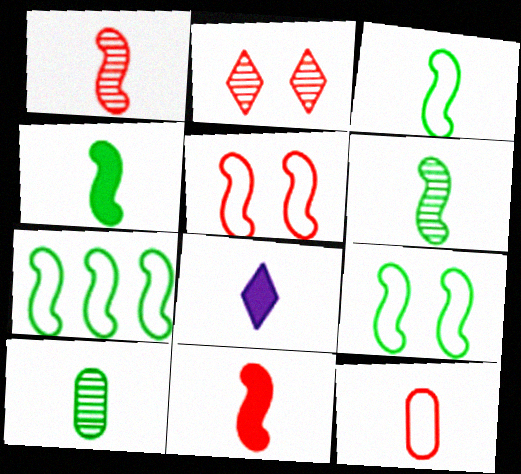[[3, 4, 6], 
[3, 7, 9], 
[6, 8, 12]]